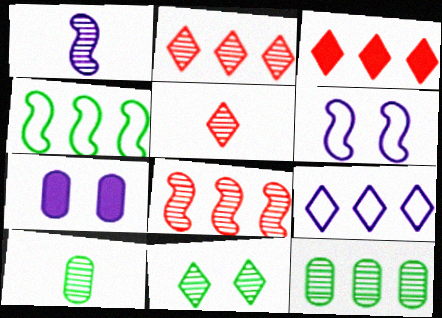[[1, 5, 10], 
[1, 7, 9], 
[3, 6, 10], 
[4, 5, 7]]